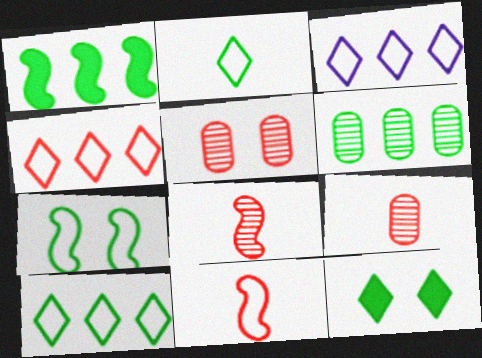[[1, 6, 10], 
[3, 4, 10]]